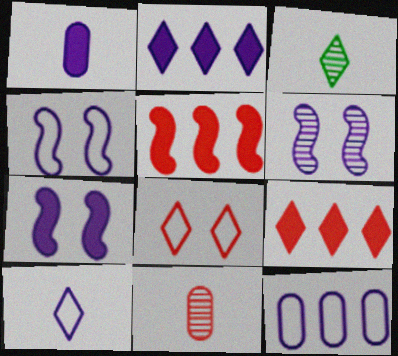[[1, 2, 7], 
[2, 3, 8], 
[4, 6, 7], 
[4, 10, 12], 
[5, 8, 11]]